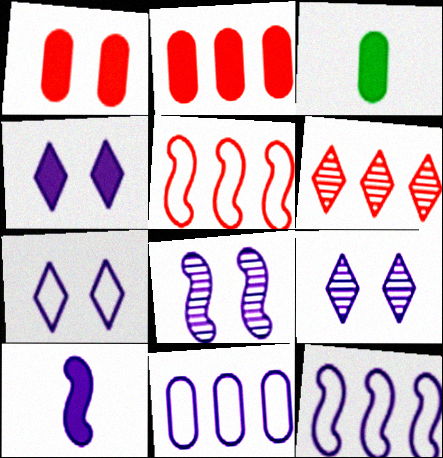[[2, 5, 6], 
[3, 5, 9], 
[4, 7, 9], 
[8, 10, 12], 
[9, 10, 11]]